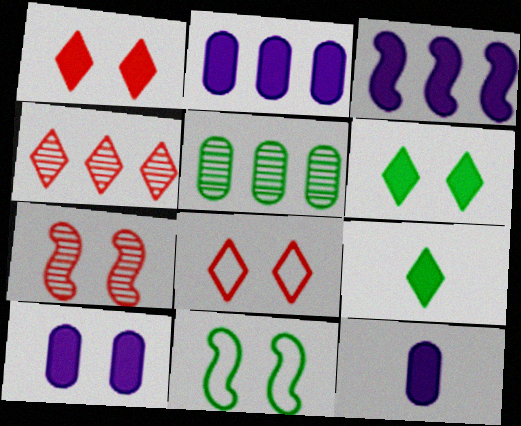[[2, 10, 12], 
[4, 11, 12], 
[5, 9, 11]]